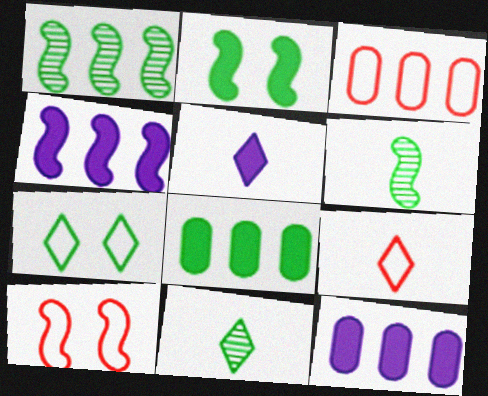[[3, 9, 10], 
[4, 6, 10], 
[5, 9, 11], 
[6, 7, 8], 
[10, 11, 12]]